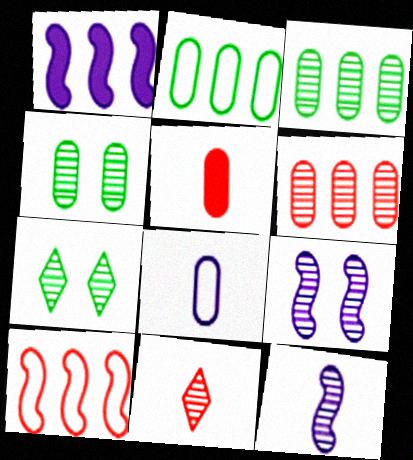[[3, 9, 11], 
[6, 7, 12]]